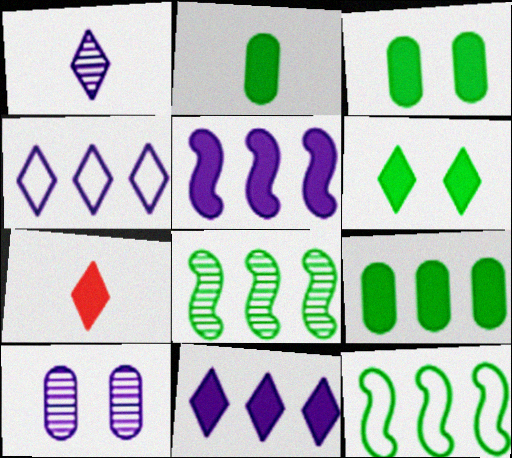[[2, 3, 9], 
[3, 5, 7], 
[6, 7, 11], 
[7, 10, 12]]